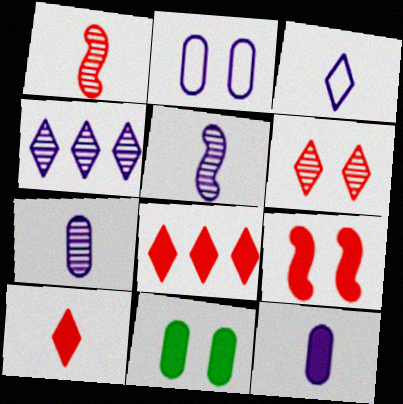[[3, 5, 12]]